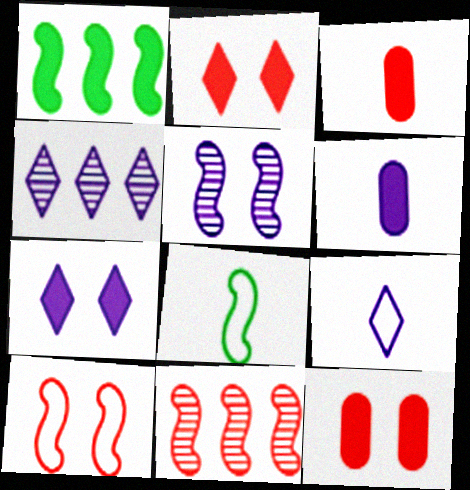[[1, 2, 6], 
[1, 3, 7], 
[4, 7, 9], 
[4, 8, 12]]